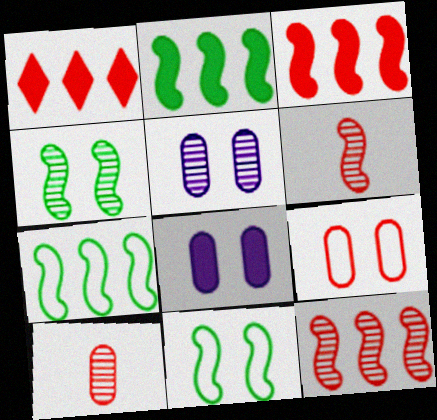[[1, 6, 9]]